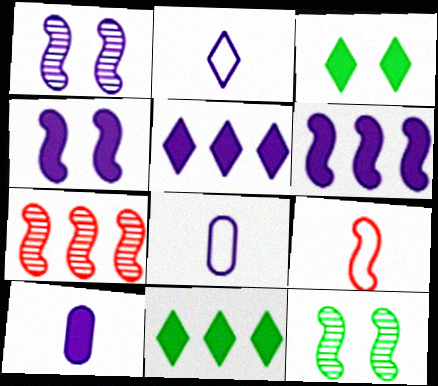[[1, 5, 8], 
[3, 7, 8], 
[4, 5, 10], 
[6, 9, 12]]